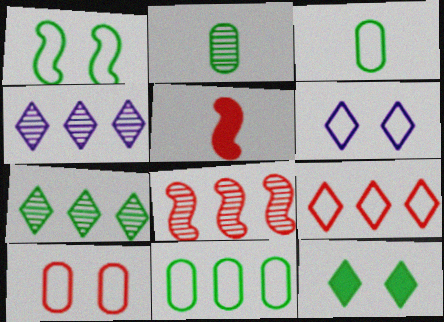[[1, 6, 10]]